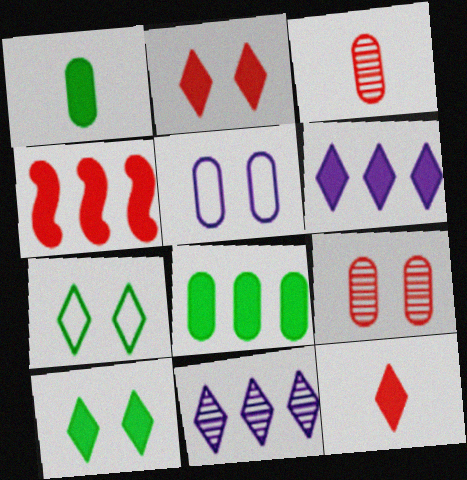[[3, 5, 8], 
[4, 6, 8], 
[6, 10, 12], 
[7, 11, 12]]